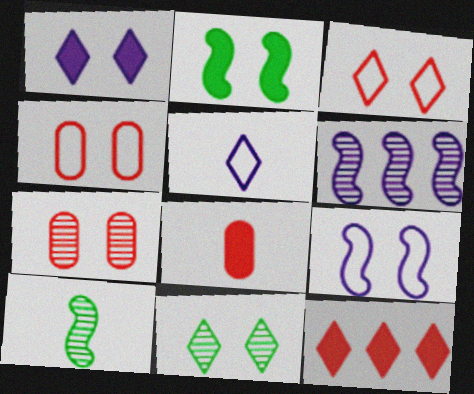[[1, 3, 11], 
[5, 8, 10], 
[5, 11, 12]]